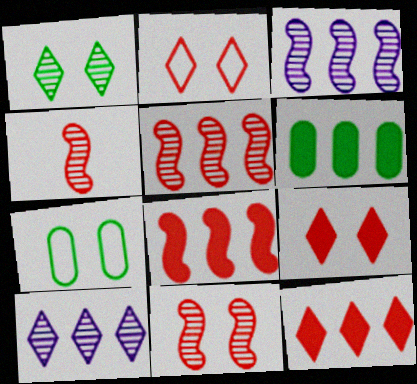[[4, 5, 11]]